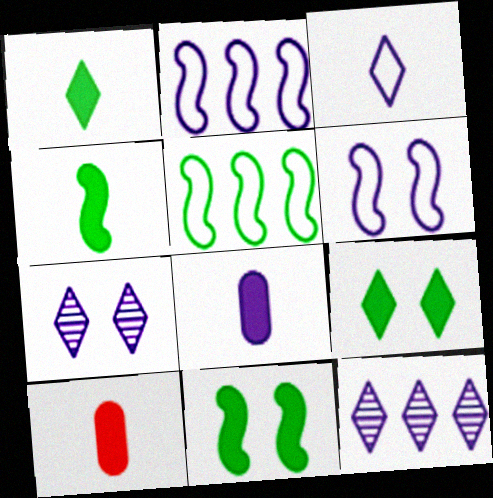[[2, 7, 8], 
[5, 7, 10], 
[6, 8, 12]]